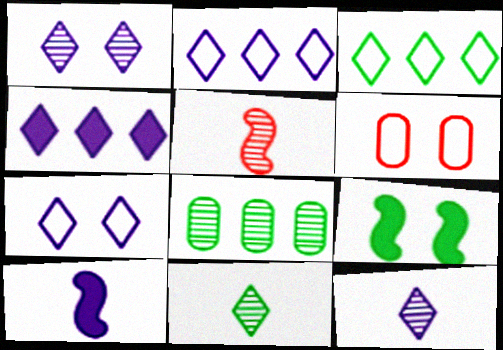[[1, 5, 8], 
[1, 6, 9], 
[4, 7, 12]]